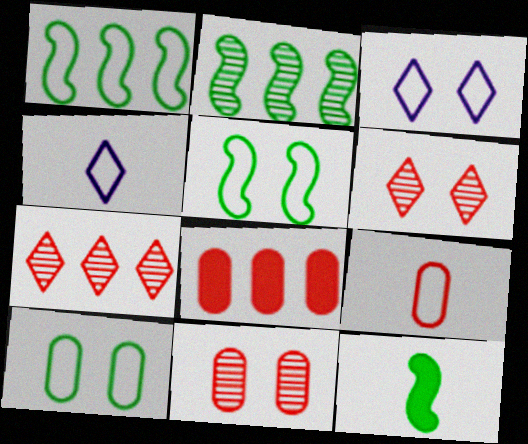[[1, 3, 9], 
[2, 5, 12], 
[8, 9, 11]]